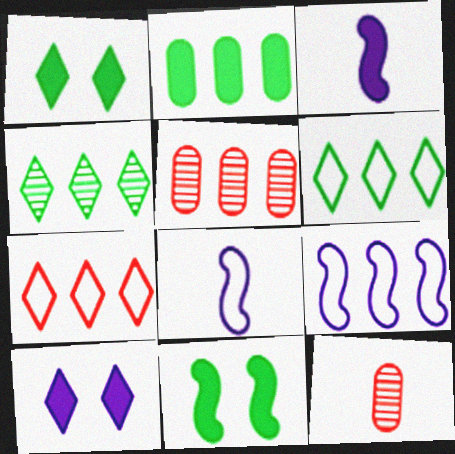[[1, 5, 8], 
[1, 9, 12]]